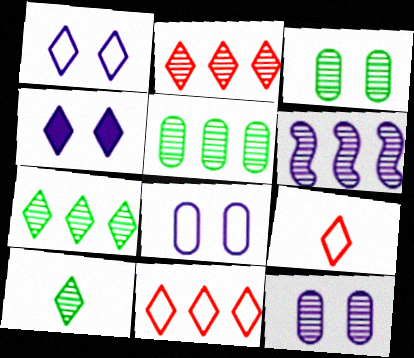[[2, 5, 6], 
[4, 7, 9], 
[4, 10, 11]]